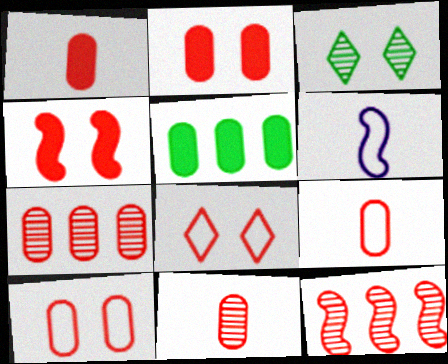[[1, 7, 10], 
[1, 8, 12], 
[1, 9, 11], 
[2, 7, 9]]